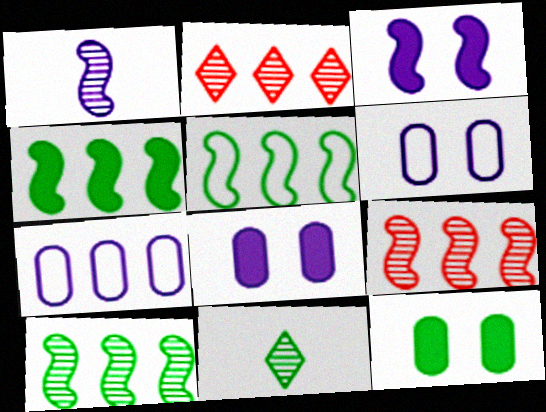[[2, 4, 7], 
[4, 5, 10], 
[5, 11, 12]]